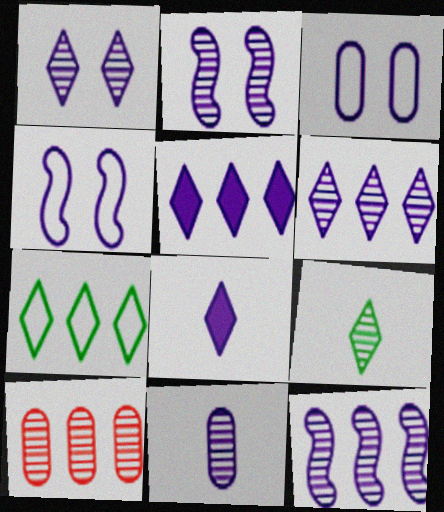[[1, 11, 12], 
[2, 6, 11], 
[2, 9, 10], 
[3, 8, 12], 
[4, 5, 11]]